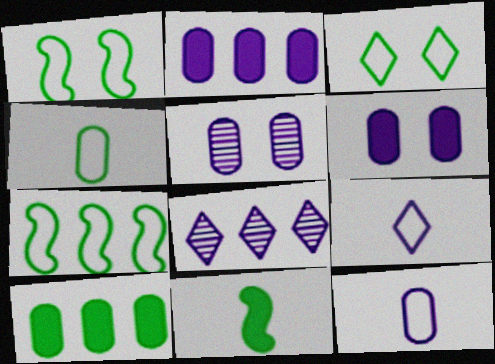[[2, 5, 12], 
[3, 4, 7]]